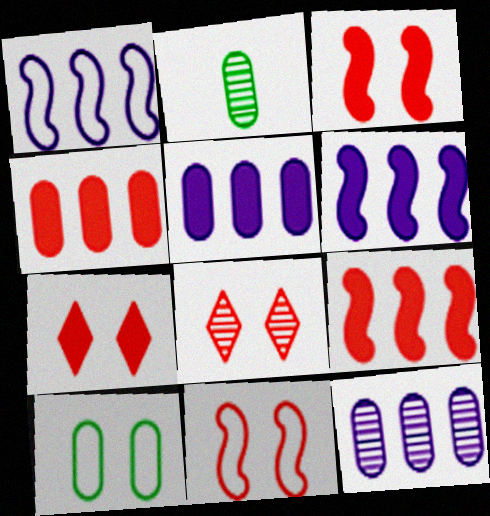[[1, 2, 7]]